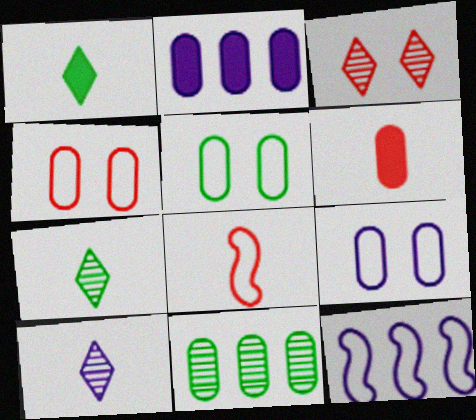[[4, 5, 9], 
[6, 9, 11]]